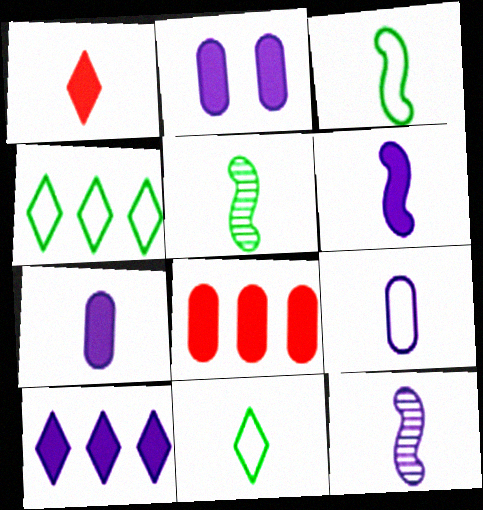[[1, 5, 9], 
[2, 6, 10]]